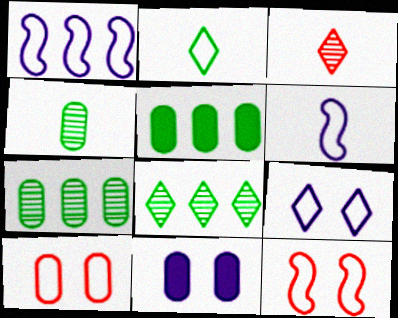[[1, 2, 10]]